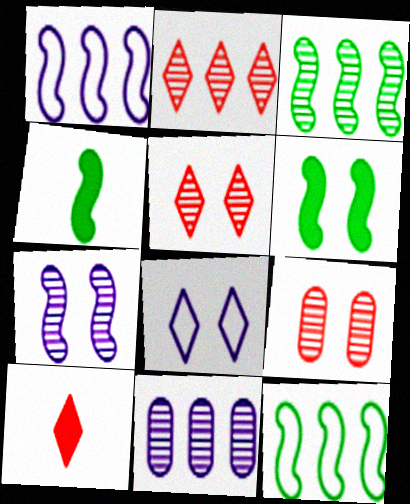[[2, 3, 11], 
[6, 8, 9]]